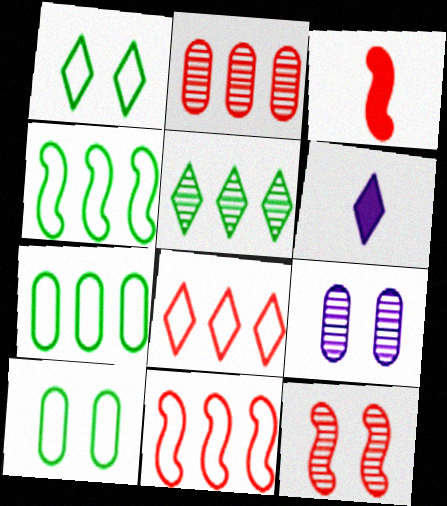[[3, 11, 12], 
[6, 7, 12]]